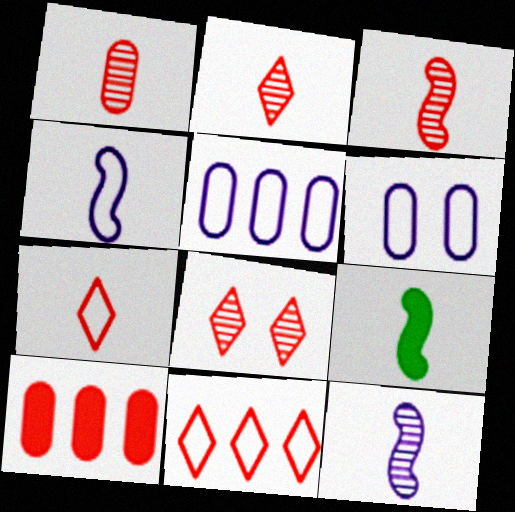[[1, 2, 3], 
[3, 4, 9], 
[5, 8, 9]]